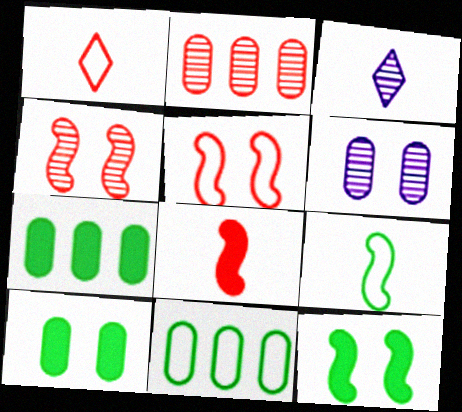[[3, 5, 7]]